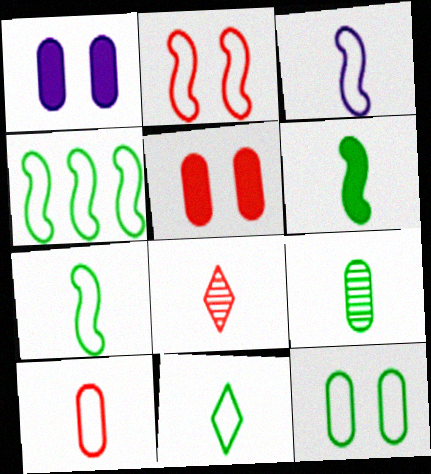[[1, 4, 8], 
[2, 3, 4], 
[3, 10, 11], 
[4, 11, 12], 
[6, 9, 11]]